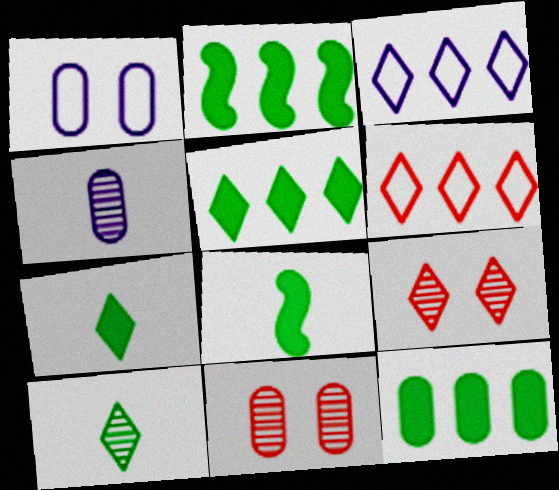[[2, 5, 12], 
[3, 7, 9], 
[3, 8, 11]]